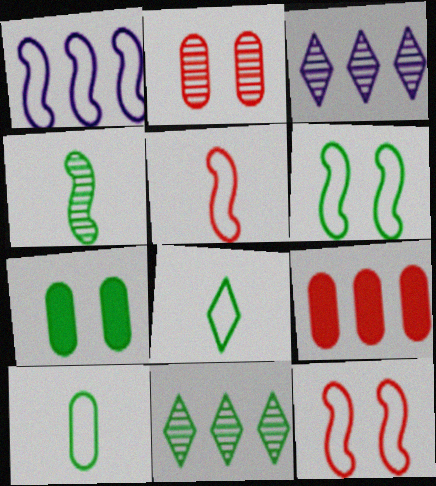[[1, 5, 6], 
[1, 9, 11], 
[2, 3, 4], 
[3, 5, 7]]